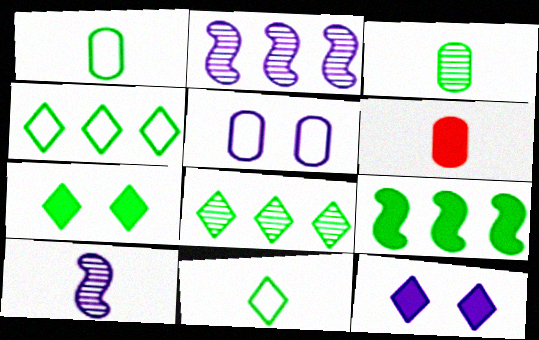[[6, 9, 12], 
[6, 10, 11], 
[7, 8, 11]]